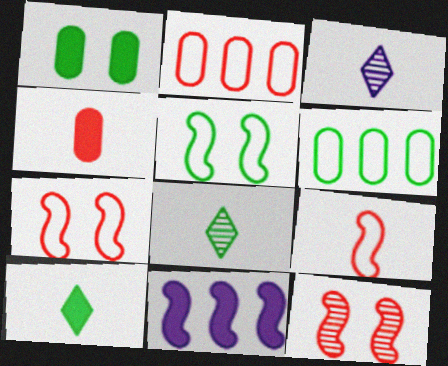[]